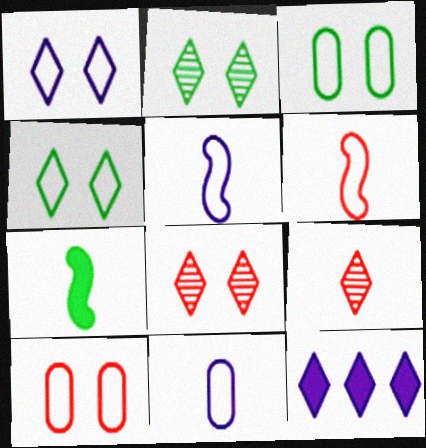[[4, 9, 12], 
[7, 9, 11]]